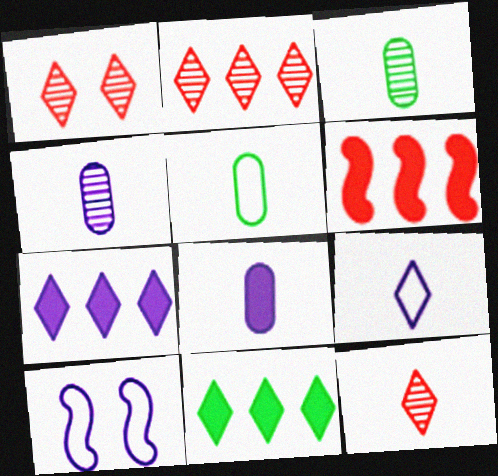[[1, 2, 12], 
[1, 9, 11], 
[4, 7, 10]]